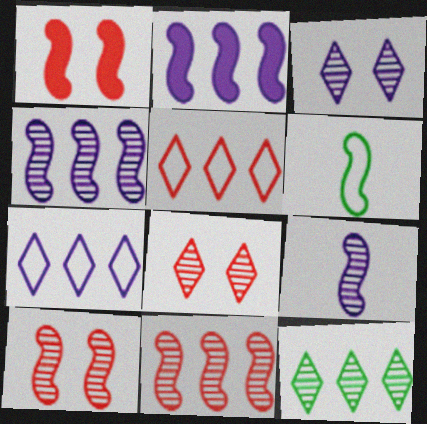[[1, 4, 6], 
[2, 6, 10]]